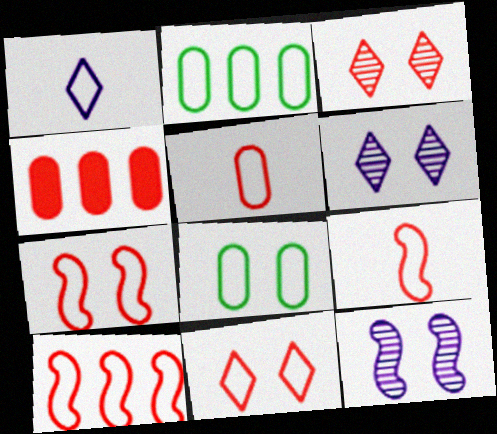[[1, 2, 7], 
[1, 8, 10], 
[3, 4, 9], 
[5, 10, 11], 
[7, 9, 10]]